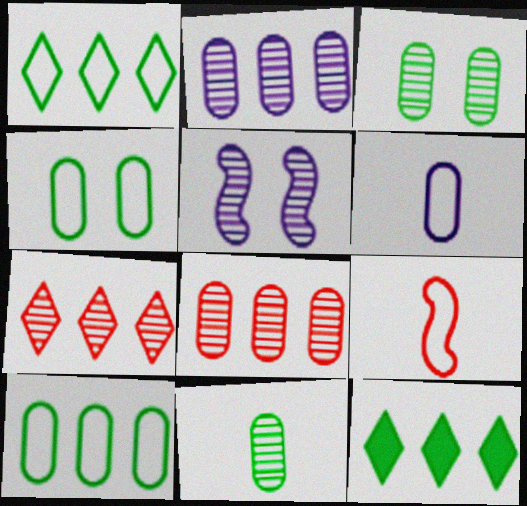[[5, 7, 11]]